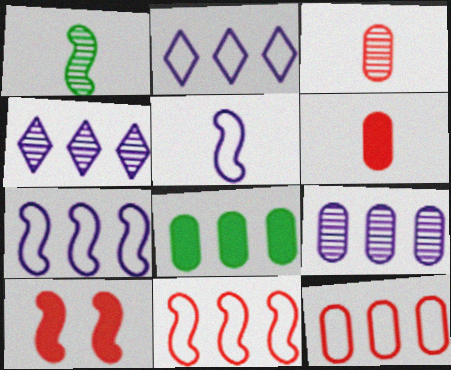[[1, 7, 10], 
[4, 8, 11], 
[8, 9, 12]]